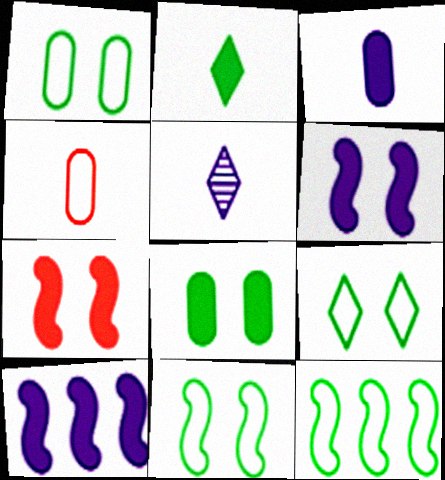[[1, 9, 11]]